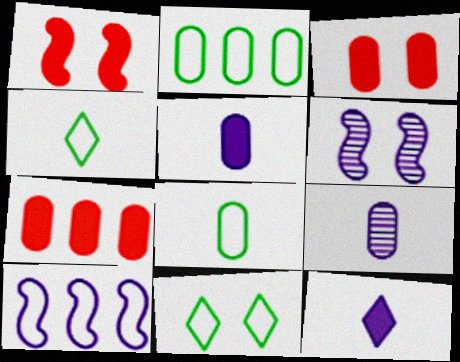[[2, 3, 9], 
[3, 6, 11], 
[4, 6, 7]]